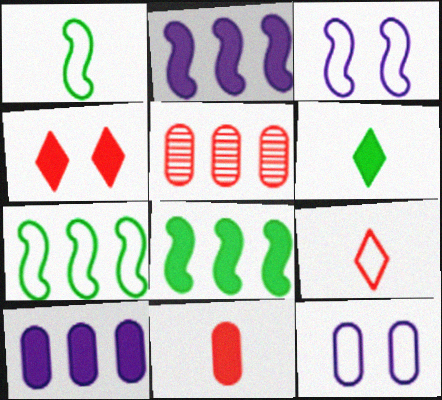[[3, 5, 6], 
[7, 9, 12]]